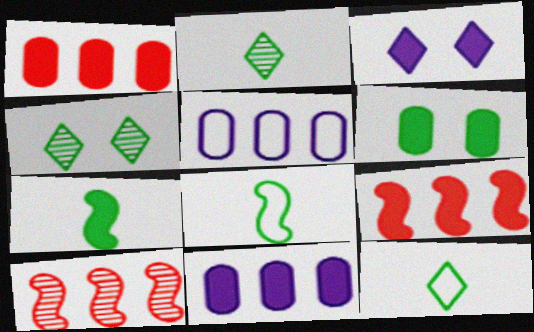[[1, 3, 7]]